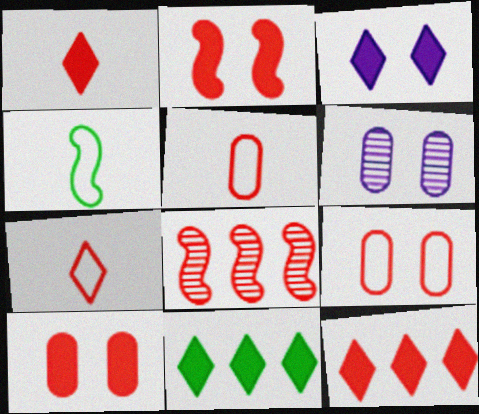[[1, 3, 11], 
[1, 8, 9], 
[4, 6, 12], 
[7, 8, 10]]